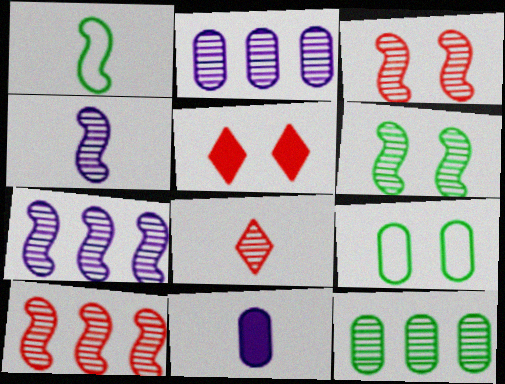[[1, 2, 5], 
[1, 8, 11], 
[2, 6, 8], 
[4, 6, 10]]